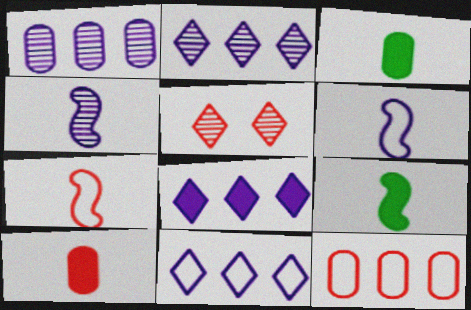[[2, 8, 11], 
[4, 7, 9]]